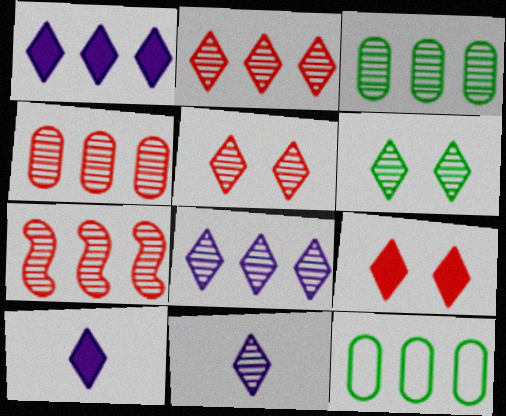[[1, 7, 12], 
[2, 4, 7], 
[2, 6, 11], 
[3, 7, 8]]